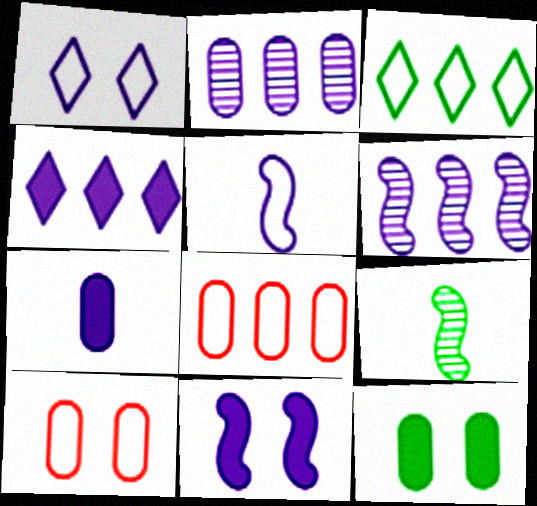[[1, 6, 7], 
[3, 5, 10], 
[3, 9, 12], 
[4, 7, 11], 
[4, 9, 10], 
[5, 6, 11]]